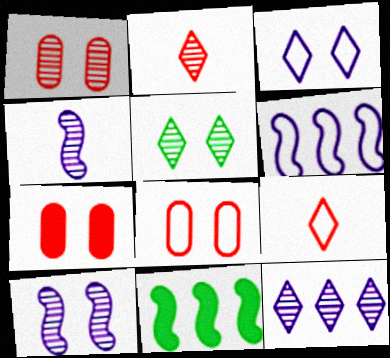[[1, 5, 10], 
[1, 7, 8], 
[2, 5, 12]]